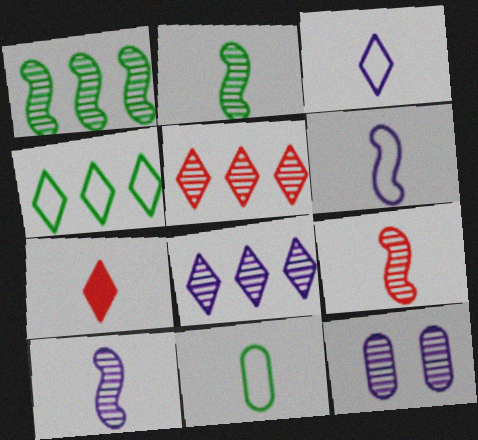[[2, 5, 12], 
[2, 9, 10], 
[7, 10, 11], 
[8, 10, 12]]